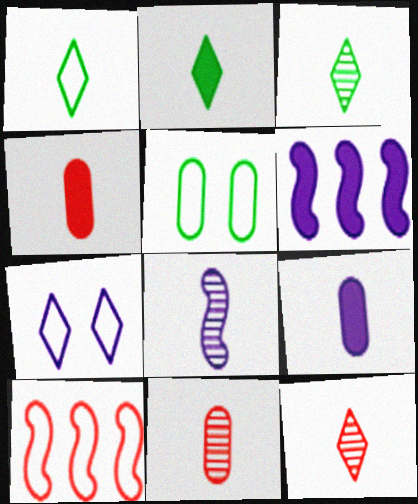[[1, 2, 3], 
[1, 4, 8], 
[3, 8, 11], 
[5, 6, 12]]